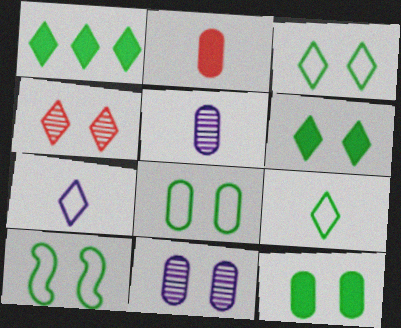[[1, 4, 7], 
[3, 8, 10]]